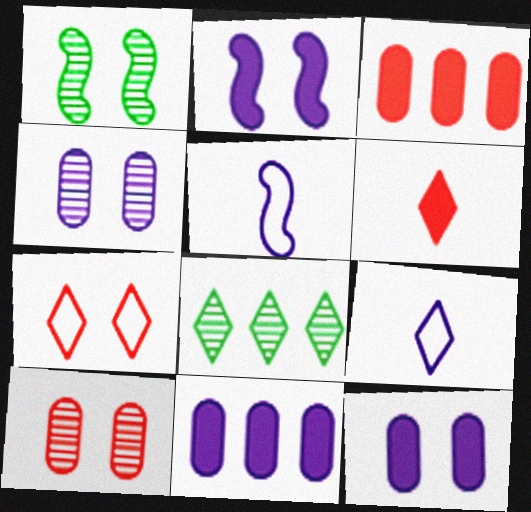[[1, 3, 9], 
[1, 7, 12]]